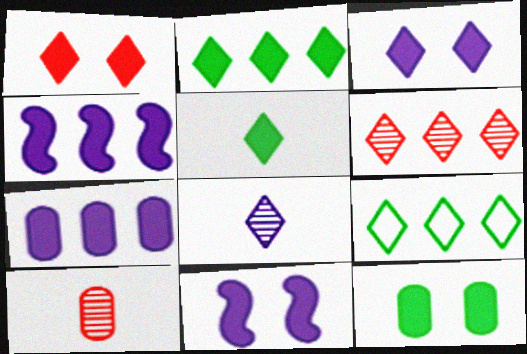[[1, 8, 9], 
[1, 11, 12], 
[9, 10, 11]]